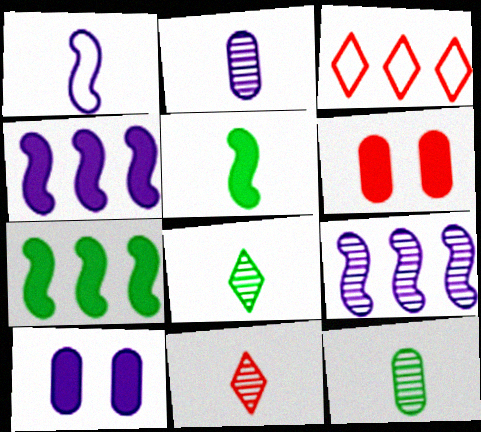[]